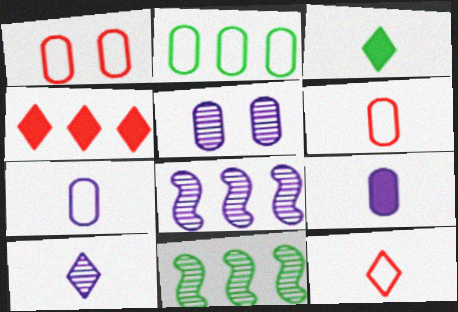[[1, 2, 7], 
[1, 3, 8], 
[2, 4, 8], 
[3, 10, 12], 
[5, 8, 10]]